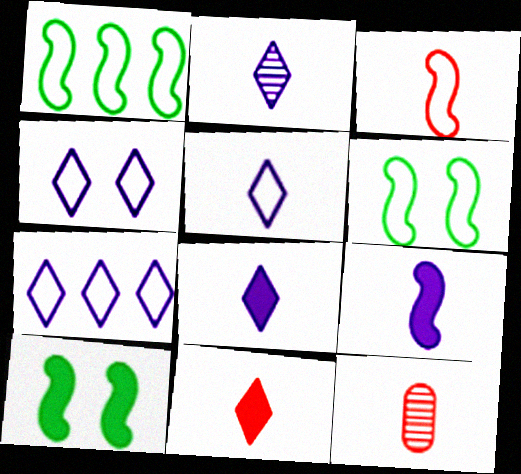[[2, 5, 8], 
[3, 11, 12], 
[4, 5, 7], 
[7, 10, 12]]